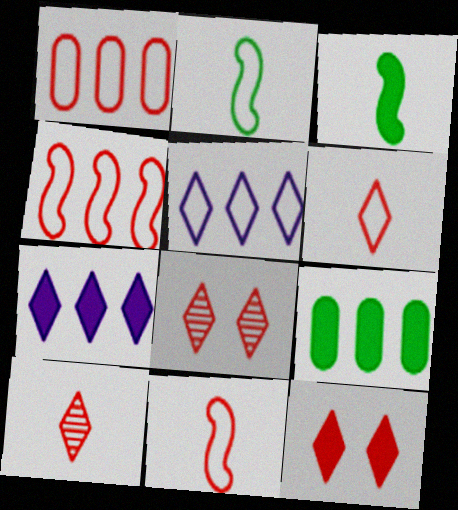[]